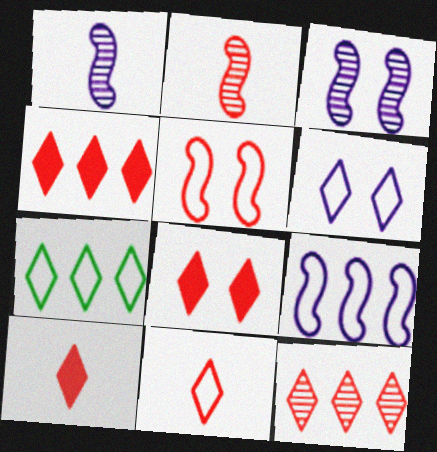[[4, 8, 10], 
[6, 7, 11], 
[8, 11, 12]]